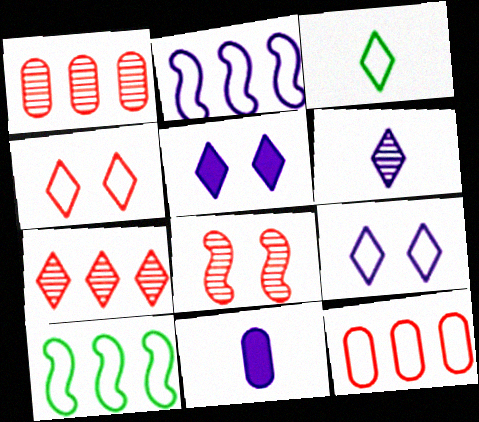[[3, 5, 7]]